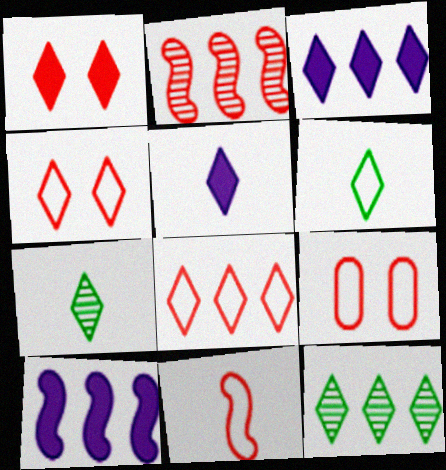[[3, 4, 7], 
[3, 8, 12], 
[4, 5, 12], 
[7, 9, 10], 
[8, 9, 11]]